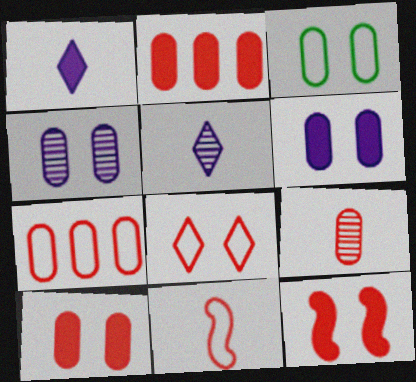[[3, 4, 10], 
[7, 8, 11], 
[7, 9, 10]]